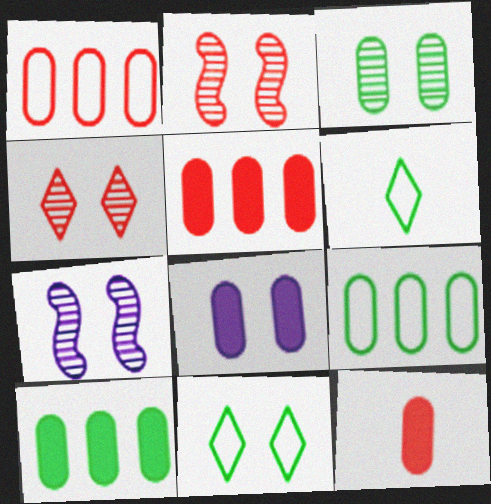[[2, 8, 11], 
[3, 4, 7], 
[5, 6, 7], 
[8, 10, 12]]